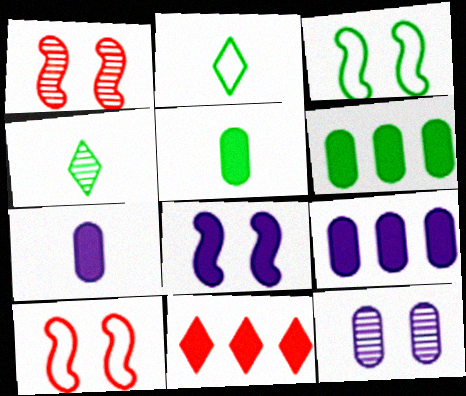[[1, 2, 9], 
[1, 3, 8], 
[3, 4, 6], 
[4, 9, 10], 
[5, 8, 11]]